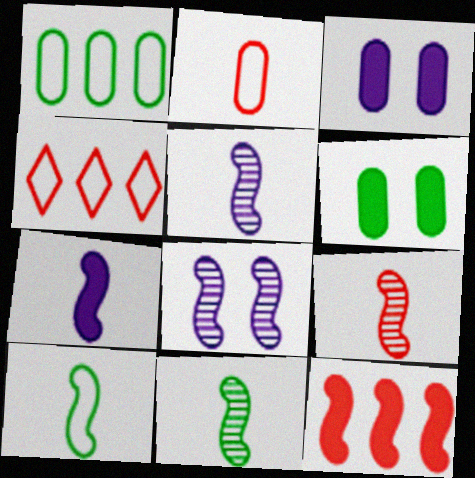[[3, 4, 11], 
[4, 5, 6], 
[5, 9, 11], 
[7, 9, 10], 
[8, 10, 12]]